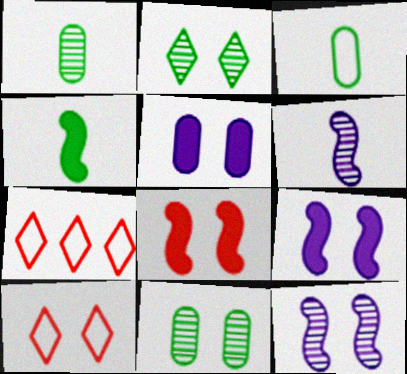[[1, 7, 9], 
[9, 10, 11]]